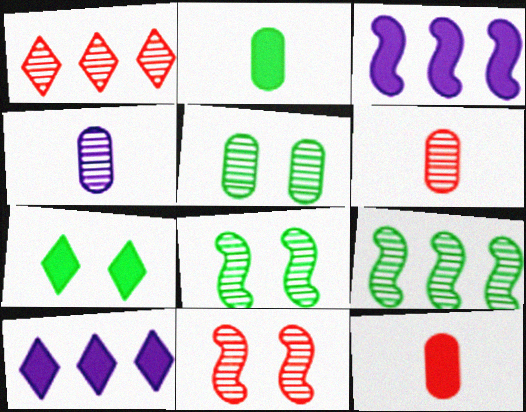[[1, 4, 8], 
[1, 6, 11], 
[3, 7, 12]]